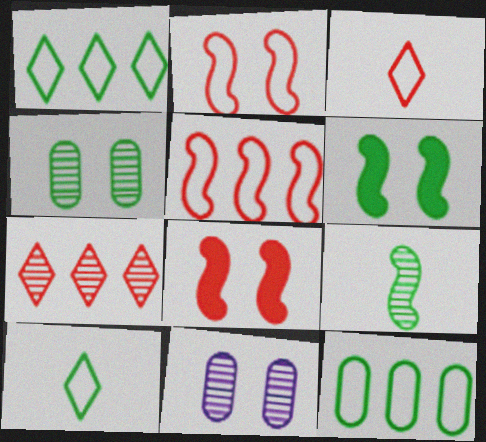[[7, 9, 11]]